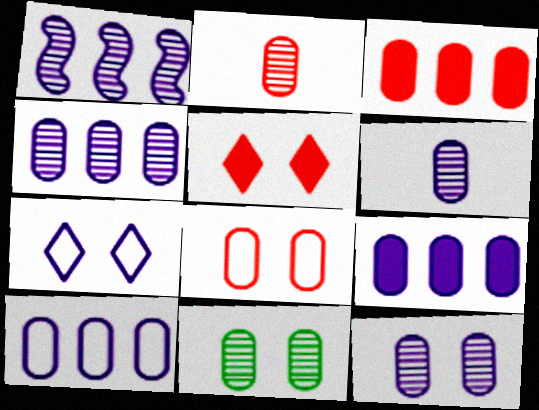[[2, 3, 8], 
[2, 4, 11], 
[4, 6, 12], 
[4, 9, 10]]